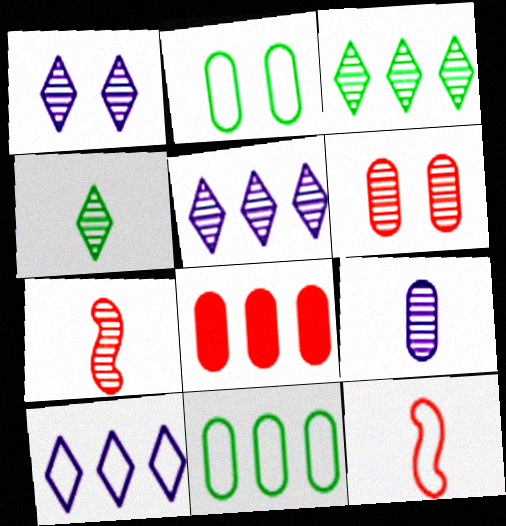[[2, 8, 9], 
[2, 10, 12], 
[4, 7, 9]]